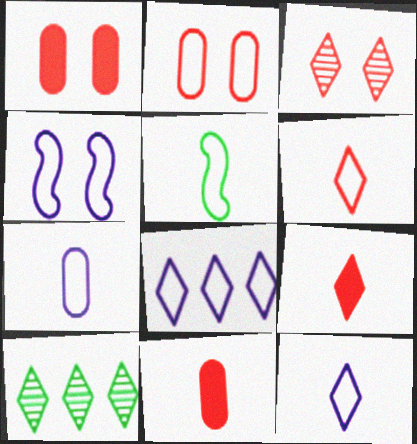[[2, 5, 8], 
[4, 7, 8], 
[4, 10, 11], 
[5, 6, 7]]